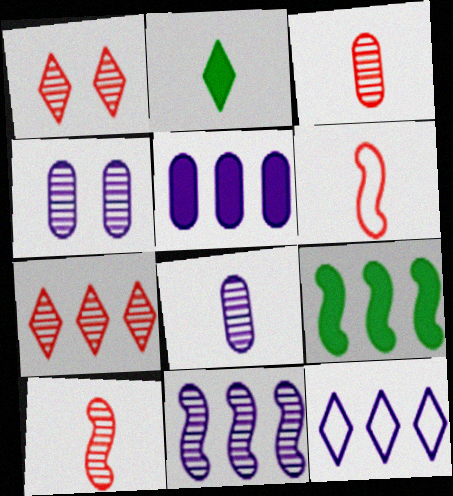[[1, 2, 12], 
[2, 6, 8], 
[5, 11, 12]]